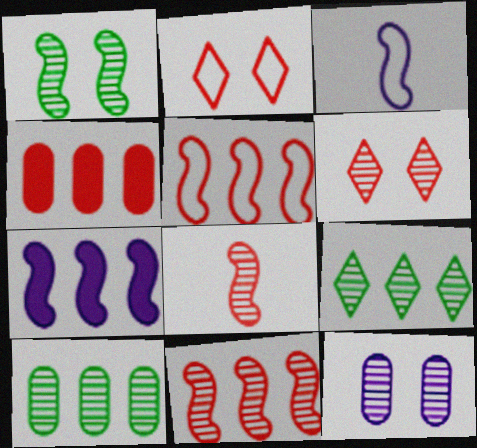[[1, 6, 12], 
[2, 4, 8], 
[8, 9, 12]]